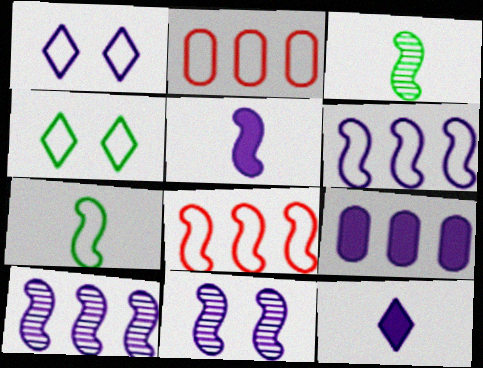[[1, 2, 7], 
[5, 6, 11]]